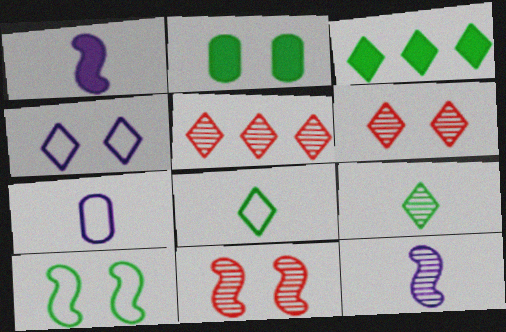[[2, 4, 11], 
[3, 7, 11]]